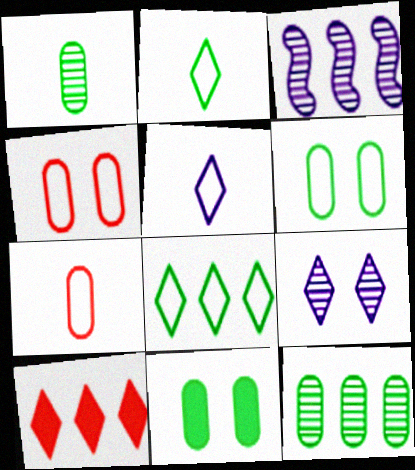[[2, 9, 10]]